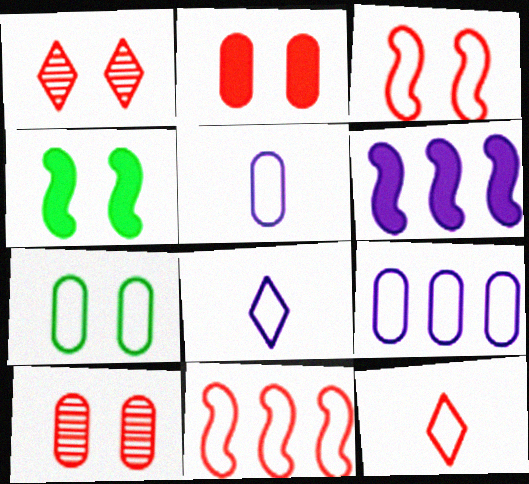[[1, 2, 3], 
[7, 8, 11]]